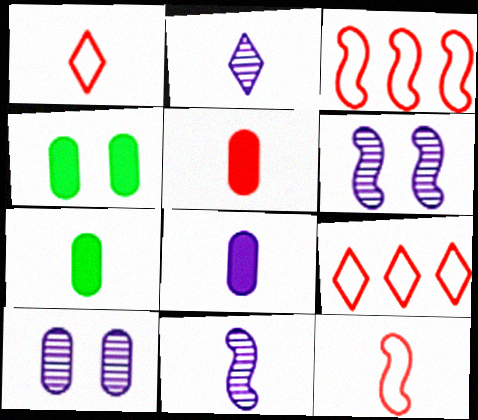[[1, 7, 11], 
[2, 3, 4], 
[2, 7, 12], 
[4, 9, 11], 
[5, 7, 8], 
[6, 7, 9]]